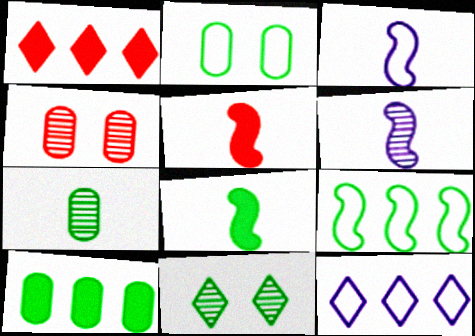[[1, 2, 6], 
[2, 7, 10], 
[4, 8, 12]]